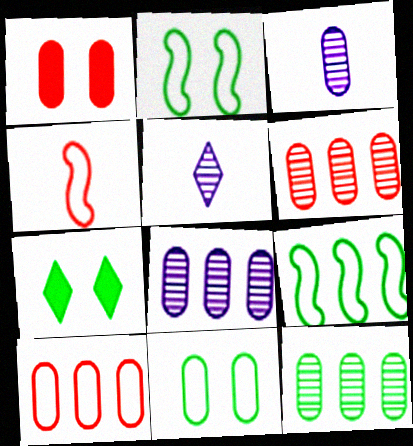[[1, 5, 9], 
[4, 7, 8], 
[6, 8, 12]]